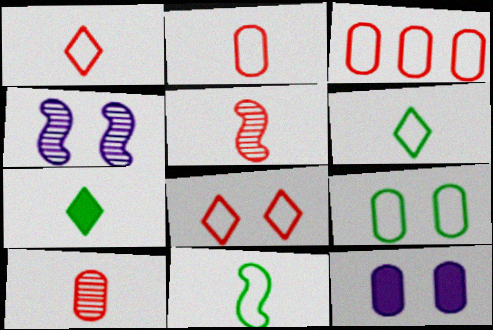[[3, 4, 7]]